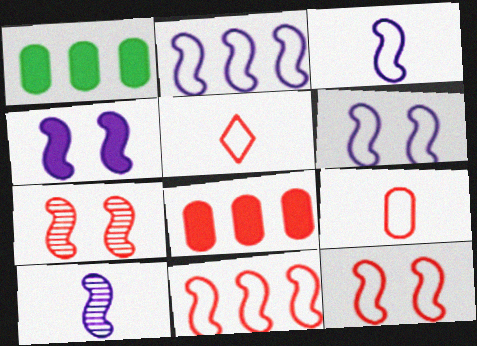[[2, 3, 6], 
[2, 4, 10], 
[5, 7, 8]]